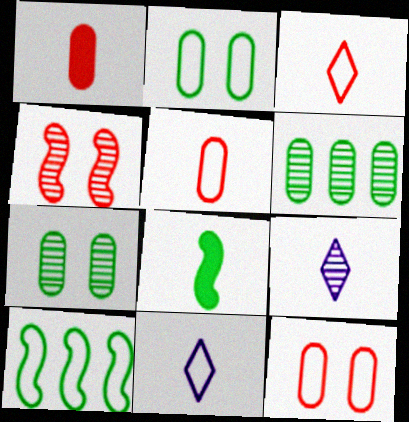[[4, 6, 9], 
[5, 8, 9], 
[10, 11, 12]]